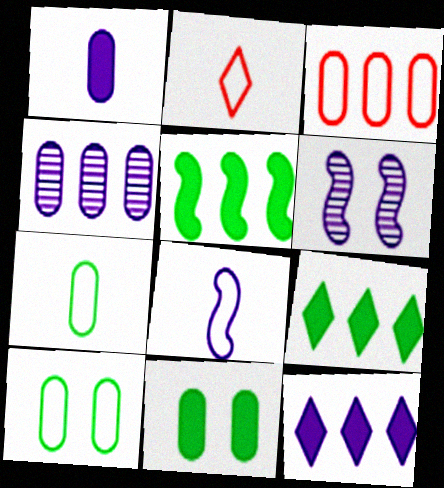[[2, 7, 8]]